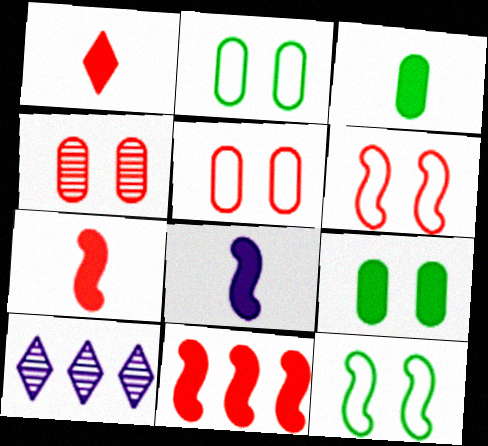[[1, 3, 8], 
[2, 7, 10], 
[3, 6, 10]]